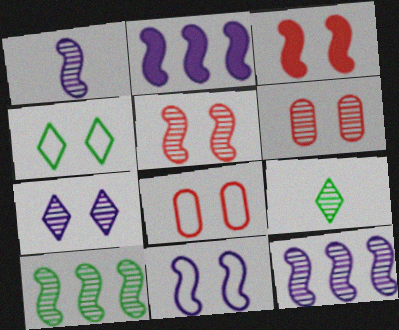[[1, 2, 11], 
[1, 5, 10], 
[2, 8, 9], 
[4, 8, 11], 
[6, 9, 12]]